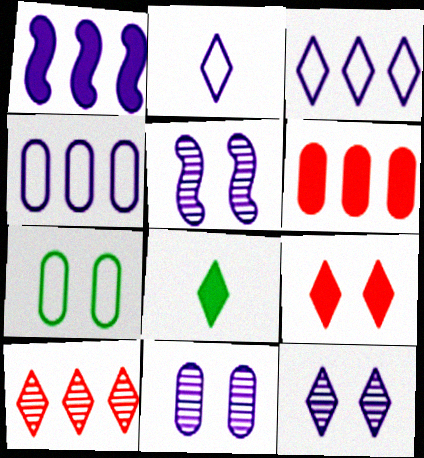[[1, 2, 11], 
[5, 7, 9], 
[5, 11, 12]]